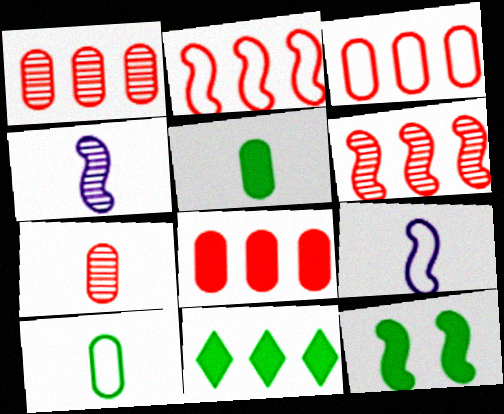[[1, 3, 8], 
[2, 4, 12], 
[5, 11, 12], 
[6, 9, 12]]